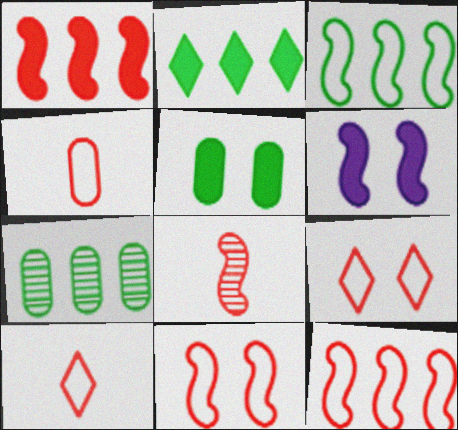[[1, 8, 11], 
[2, 3, 7], 
[3, 6, 8], 
[4, 9, 12], 
[6, 7, 10]]